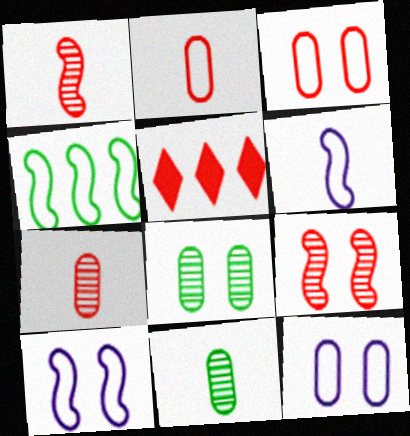[[1, 3, 5], 
[2, 5, 9], 
[5, 6, 8], 
[5, 10, 11]]